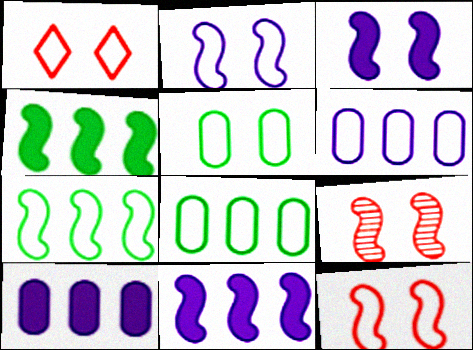[[1, 2, 5]]